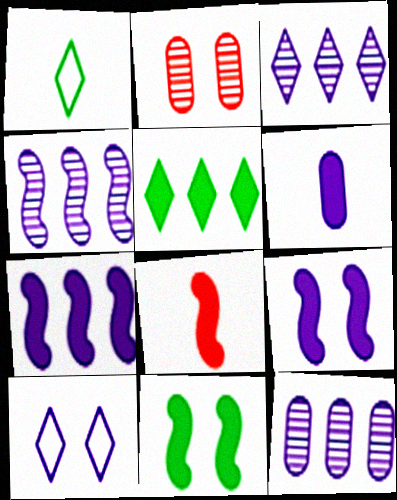[[1, 2, 7], 
[2, 10, 11], 
[3, 4, 12], 
[4, 6, 10], 
[7, 8, 11]]